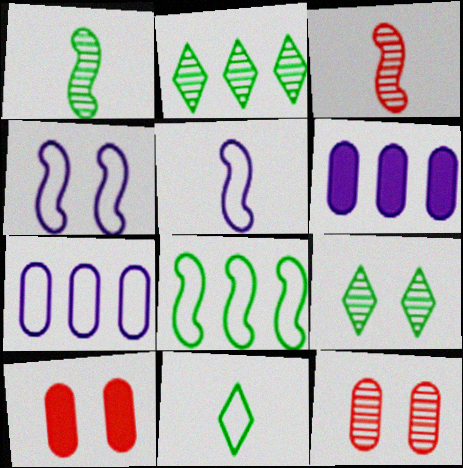[[2, 5, 10], 
[4, 9, 10]]